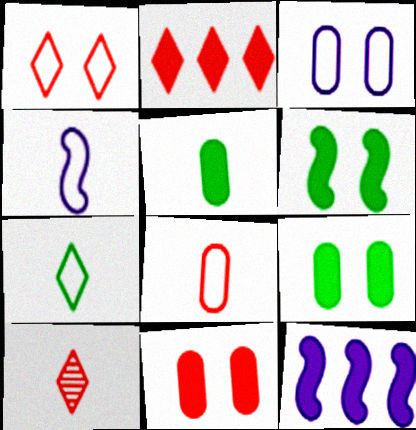[[1, 2, 10], 
[4, 5, 10], 
[4, 7, 8]]